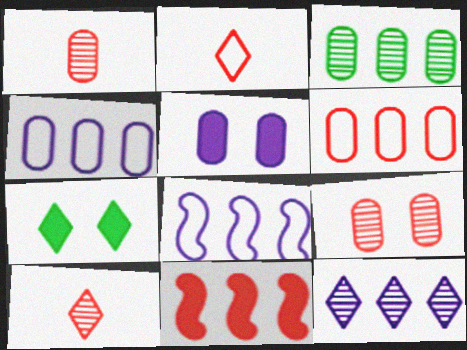[[1, 7, 8], 
[2, 7, 12], 
[2, 9, 11]]